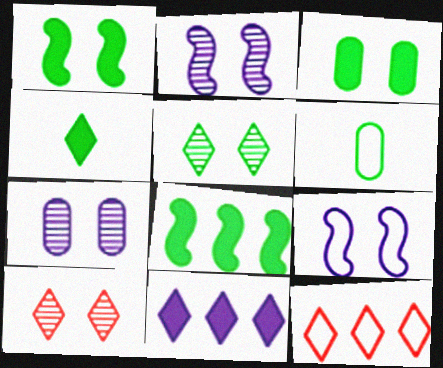[[3, 4, 8], 
[3, 9, 10], 
[5, 6, 8], 
[6, 9, 12]]